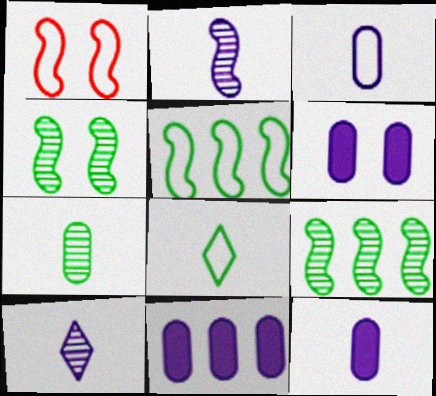[[6, 11, 12]]